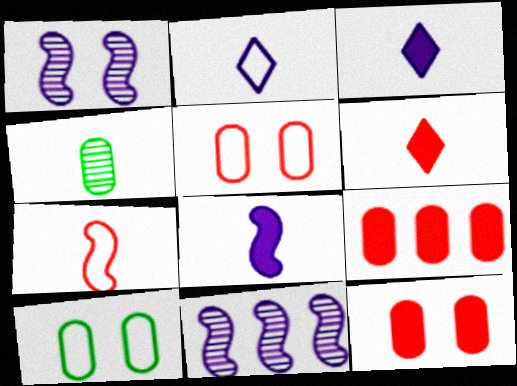[[3, 4, 7], 
[6, 10, 11]]